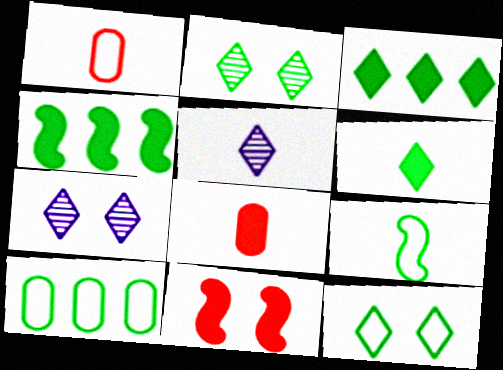[[1, 4, 7], 
[5, 8, 9], 
[5, 10, 11], 
[9, 10, 12]]